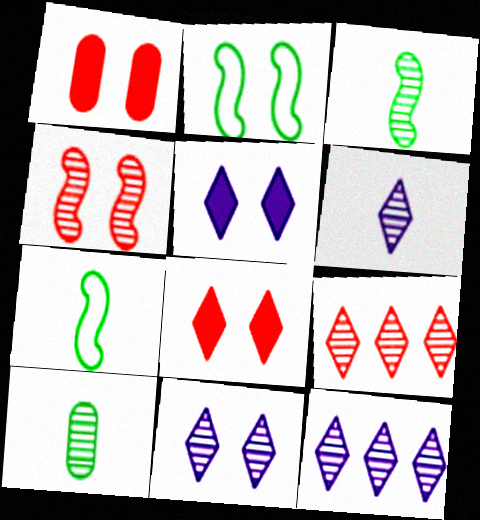[[1, 2, 11], 
[1, 7, 12], 
[4, 10, 12], 
[6, 11, 12]]